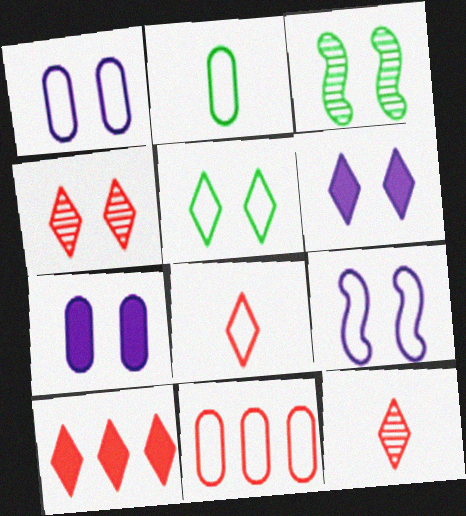[[1, 2, 11], 
[4, 5, 6], 
[4, 8, 10]]